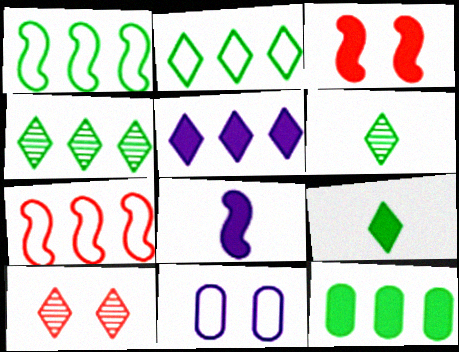[[1, 4, 12]]